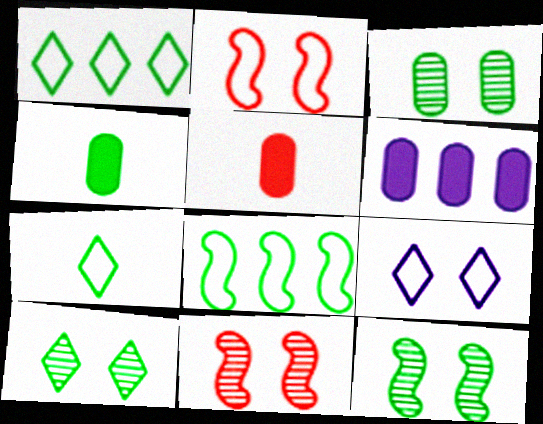[[1, 4, 12], 
[3, 10, 12], 
[4, 8, 10], 
[6, 7, 11]]